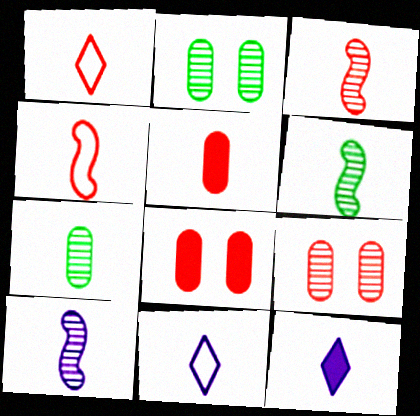[[1, 3, 5], 
[3, 6, 10], 
[4, 7, 12], 
[5, 6, 11]]